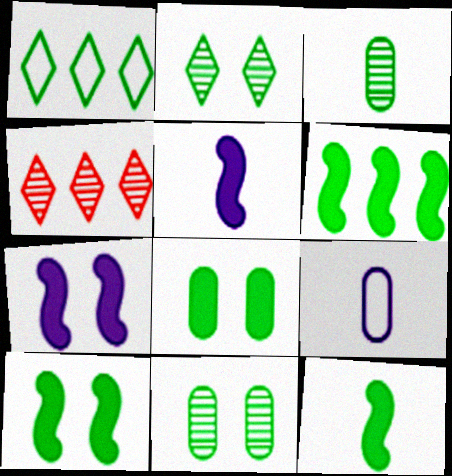[[1, 3, 10], 
[1, 11, 12], 
[4, 9, 10], 
[6, 10, 12]]